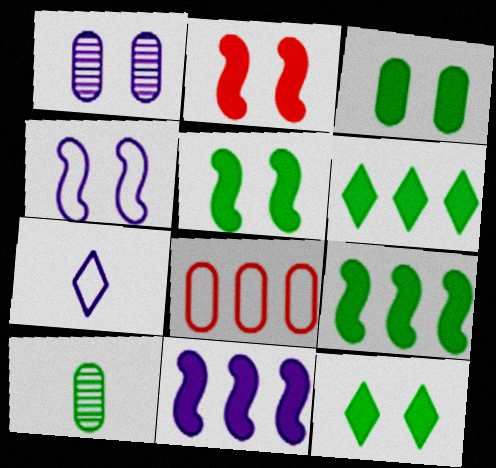[[1, 7, 11], 
[3, 5, 12]]